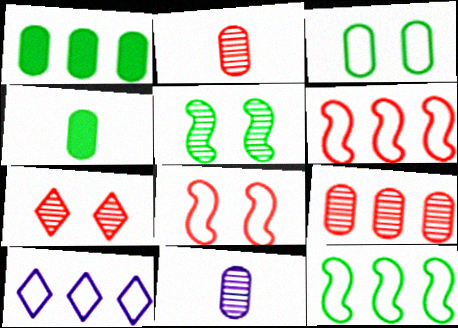[]